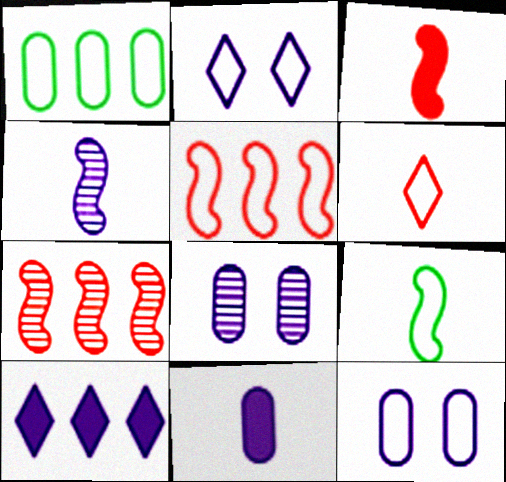[[1, 7, 10], 
[3, 4, 9], 
[4, 10, 12]]